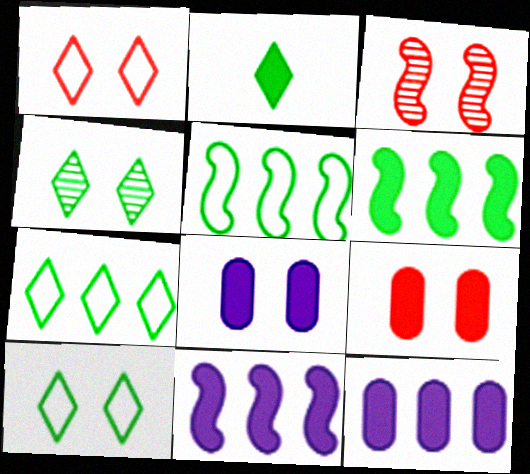[[1, 3, 9], 
[2, 4, 7], 
[2, 9, 11], 
[3, 8, 10]]